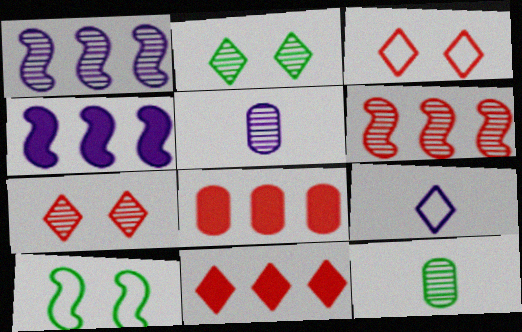[[1, 7, 12], 
[2, 5, 6], 
[2, 9, 11], 
[3, 4, 12], 
[5, 10, 11]]